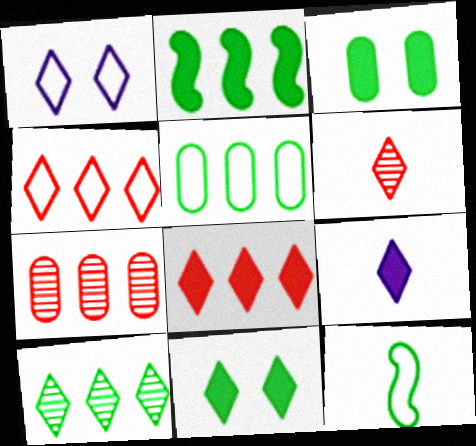[[2, 5, 10], 
[3, 10, 12], 
[8, 9, 11]]